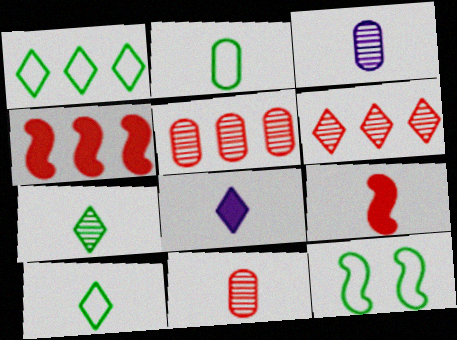[[1, 2, 12], 
[3, 9, 10], 
[5, 8, 12]]